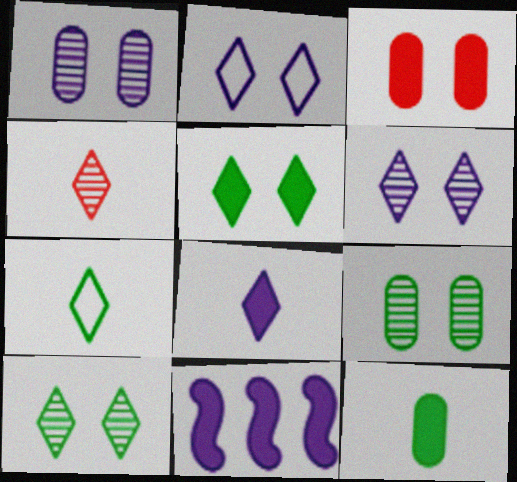[[4, 7, 8]]